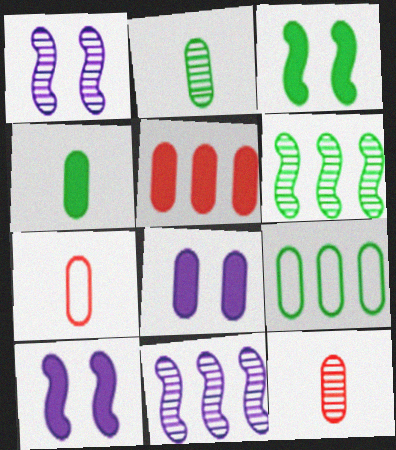[[4, 5, 8], 
[8, 9, 12]]